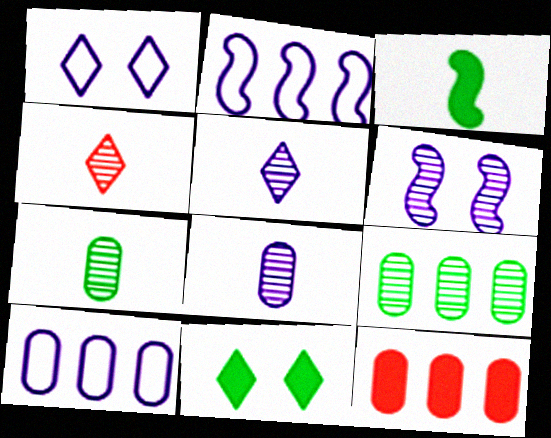[[4, 6, 9], 
[9, 10, 12]]